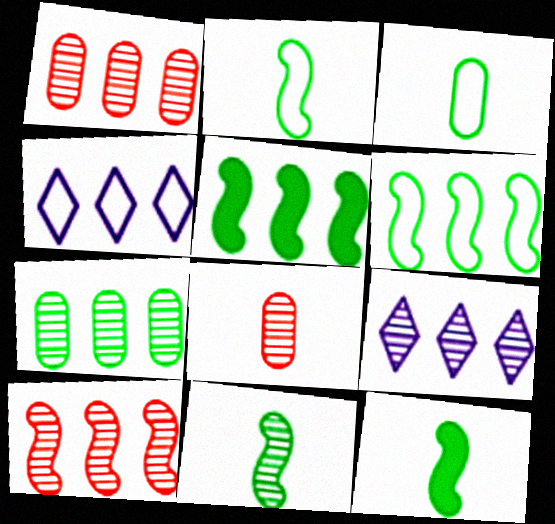[[1, 4, 5], 
[2, 11, 12], 
[7, 9, 10]]